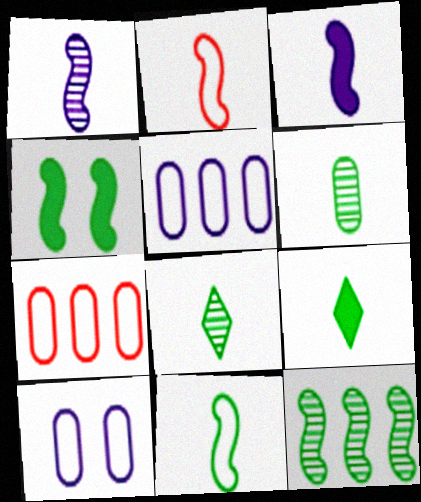[[4, 11, 12], 
[6, 9, 11]]